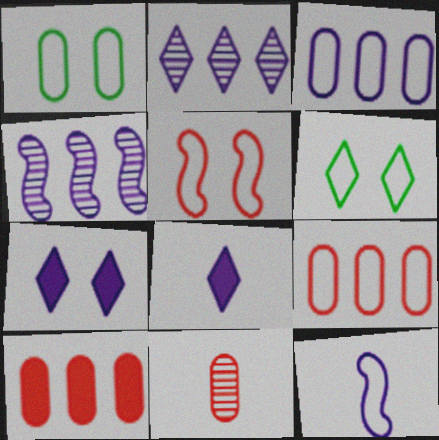[[6, 9, 12]]